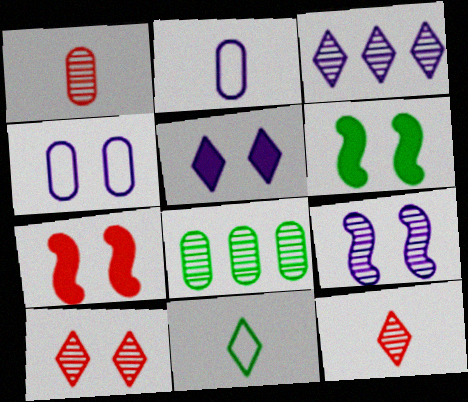[[4, 5, 9], 
[4, 6, 10], 
[6, 8, 11], 
[8, 9, 12]]